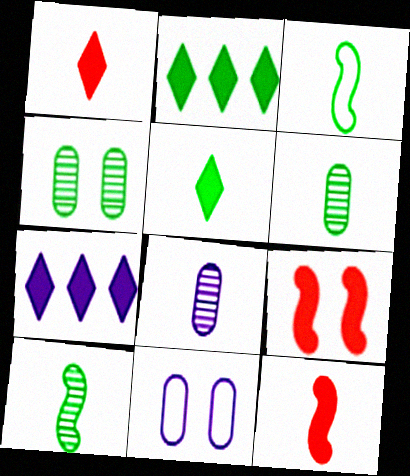[[1, 3, 8], 
[2, 3, 4], 
[3, 5, 6]]